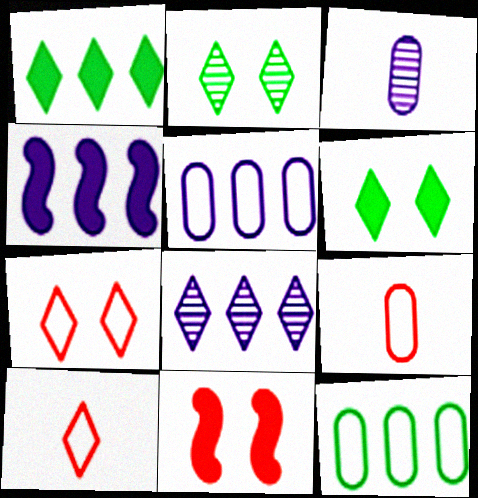[[2, 4, 9], 
[4, 5, 8], 
[6, 8, 10]]